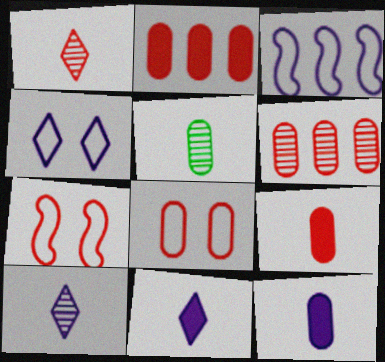[[1, 2, 7], 
[6, 8, 9]]